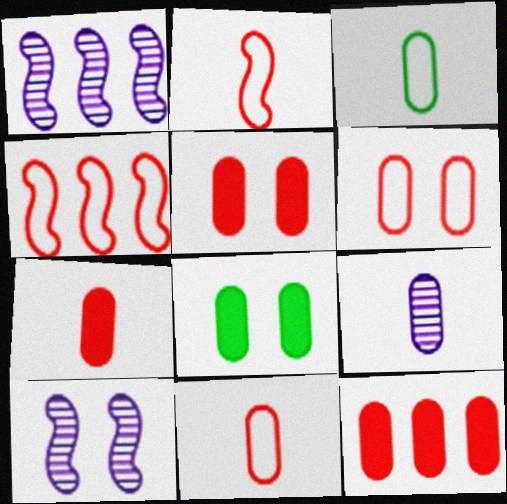[[3, 7, 9], 
[5, 7, 12]]